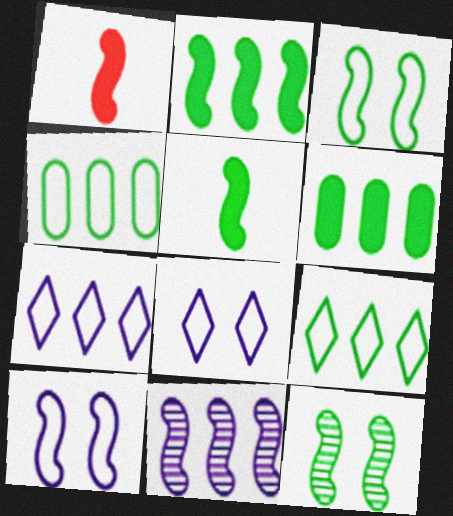[[1, 3, 11]]